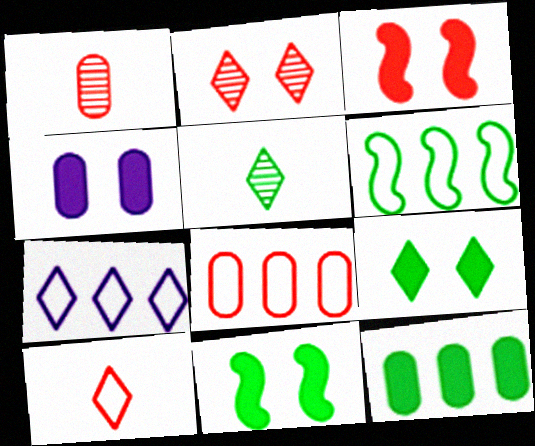[[1, 7, 11], 
[3, 4, 9], 
[6, 7, 8]]